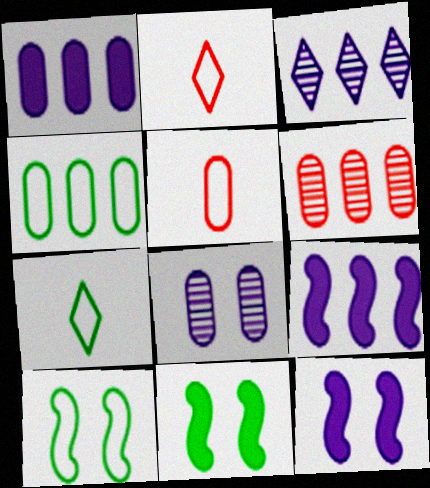[[1, 4, 6], 
[3, 5, 11], 
[4, 7, 10], 
[6, 7, 12]]